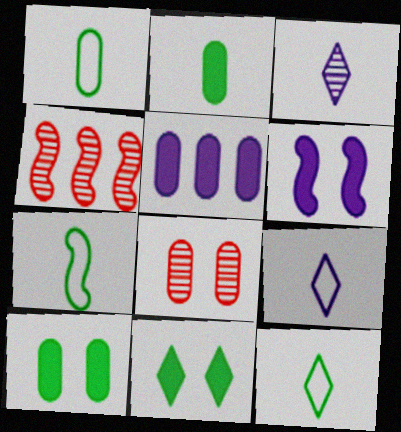[[1, 5, 8], 
[1, 7, 12], 
[4, 6, 7], 
[4, 9, 10]]